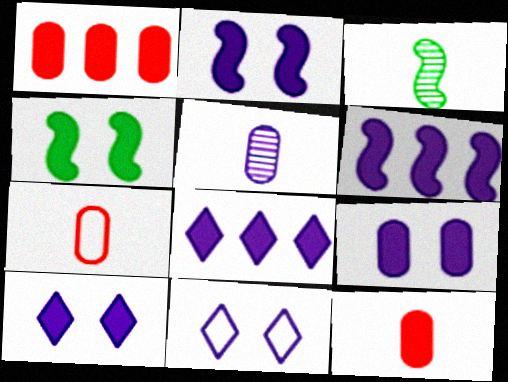[[1, 3, 11], 
[2, 9, 10], 
[4, 8, 12], 
[5, 6, 11]]